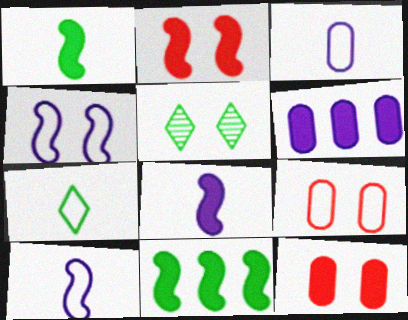[[2, 8, 11], 
[4, 5, 12]]